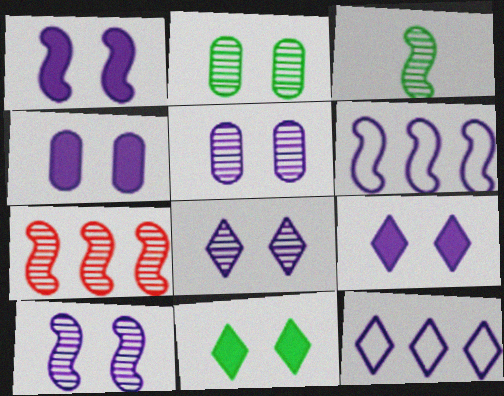[[1, 4, 9], 
[3, 7, 10], 
[5, 8, 10]]